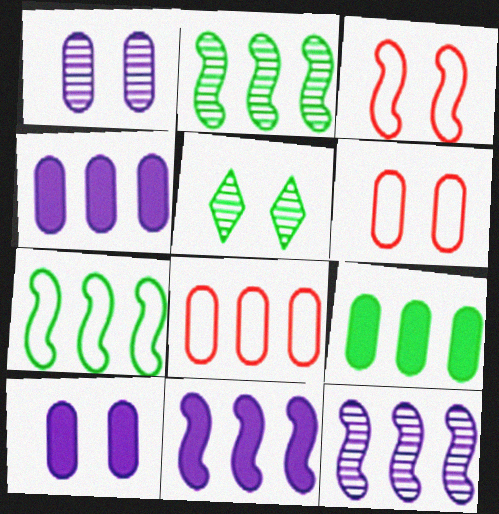[[3, 5, 10]]